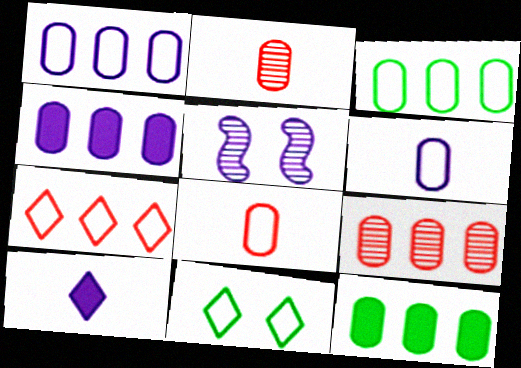[[1, 5, 10], 
[1, 9, 12], 
[3, 4, 9]]